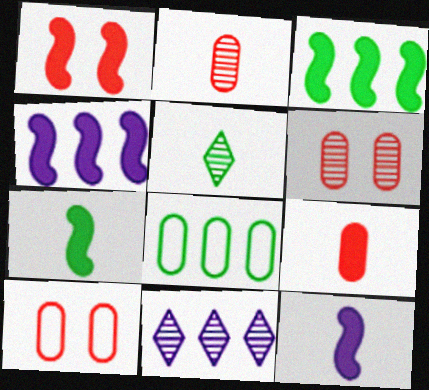[[1, 3, 12], 
[1, 4, 7], 
[4, 5, 10], 
[7, 10, 11]]